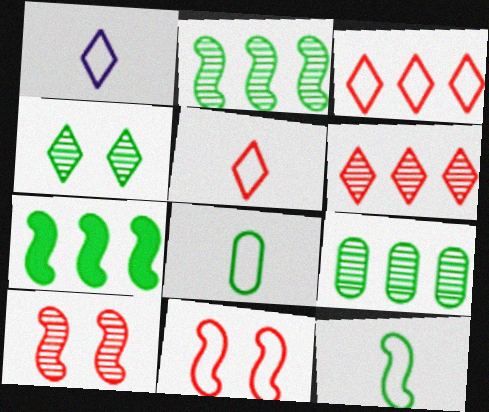[[4, 7, 8]]